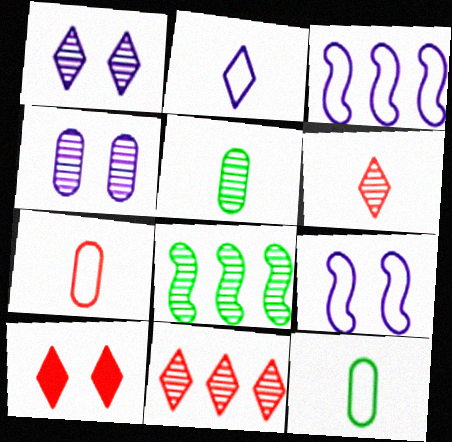[[3, 5, 10], 
[4, 6, 8]]